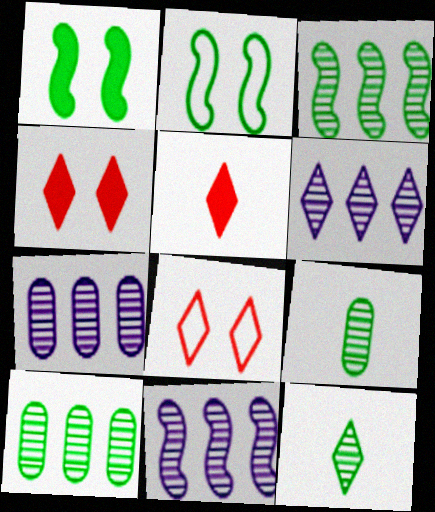[[2, 5, 7], 
[6, 7, 11]]